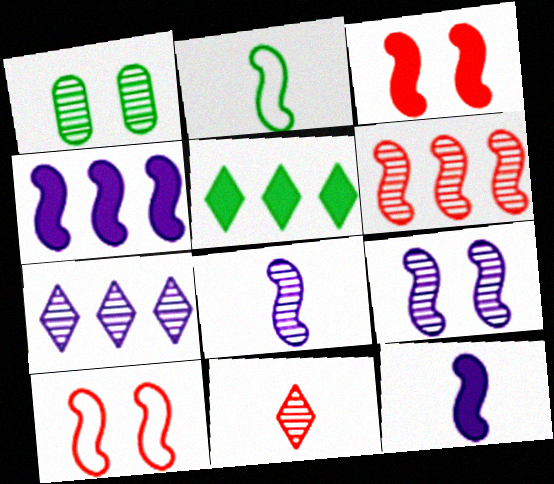[[1, 2, 5]]